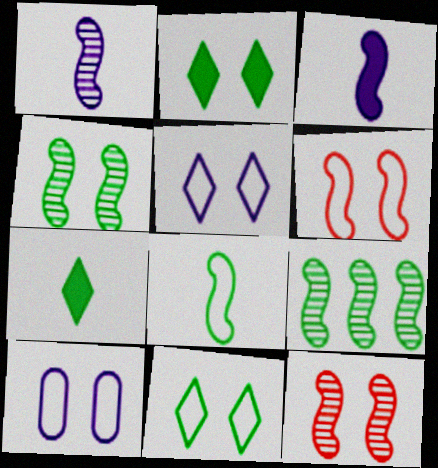[[1, 9, 12], 
[2, 10, 12], 
[3, 6, 9], 
[6, 10, 11]]